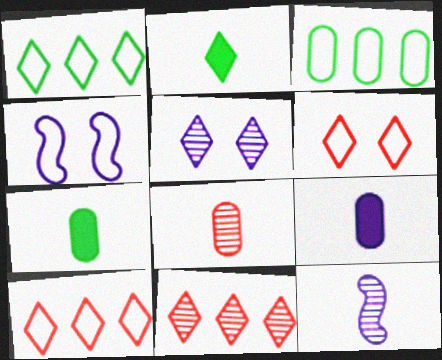[[2, 5, 10], 
[4, 7, 11]]